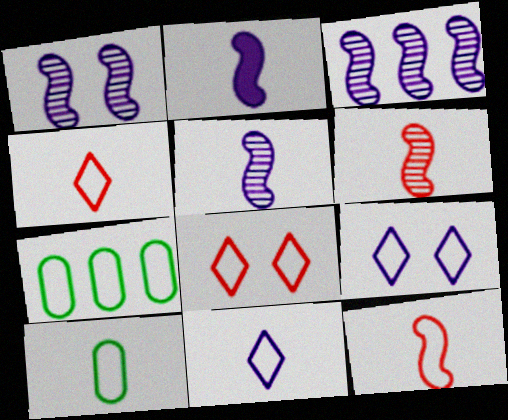[[1, 3, 5], 
[7, 9, 12], 
[10, 11, 12]]